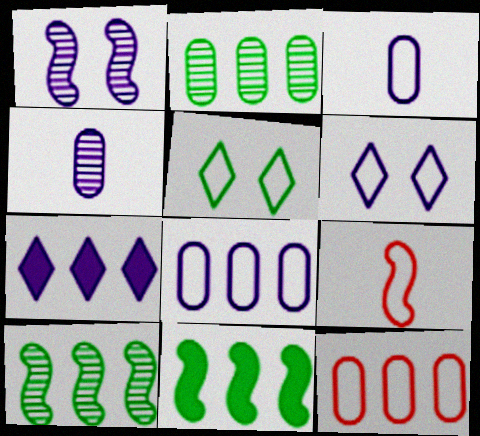[[1, 3, 7], 
[1, 9, 11], 
[5, 8, 9], 
[7, 10, 12]]